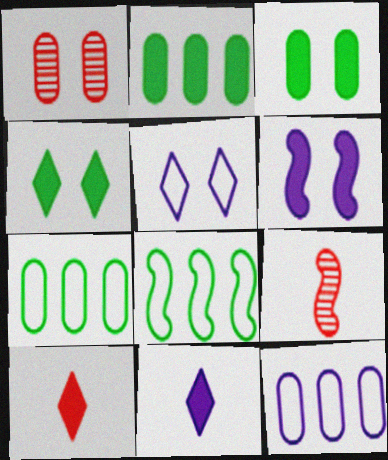[[1, 8, 11], 
[2, 5, 9], 
[2, 6, 10], 
[4, 9, 12], 
[6, 8, 9]]